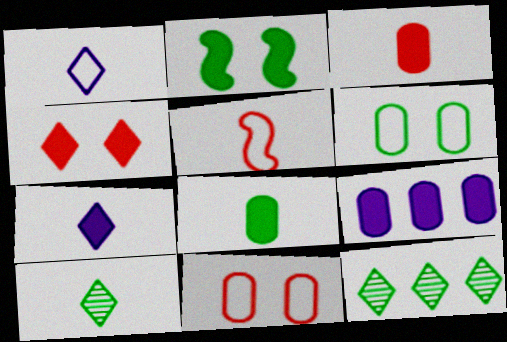[[1, 4, 12]]